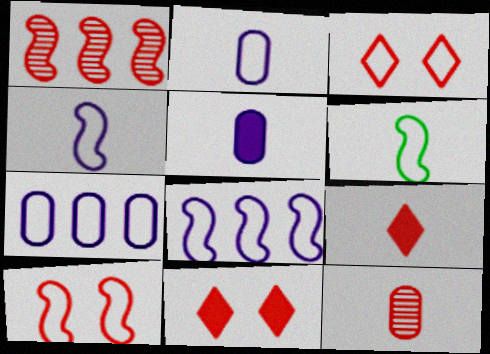[[3, 6, 7], 
[6, 8, 10]]